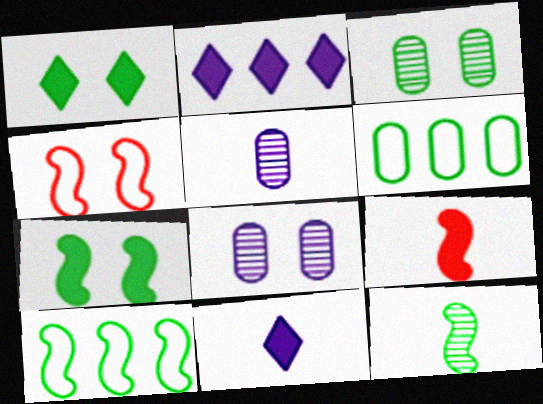[[1, 4, 8], 
[1, 6, 12], 
[7, 10, 12]]